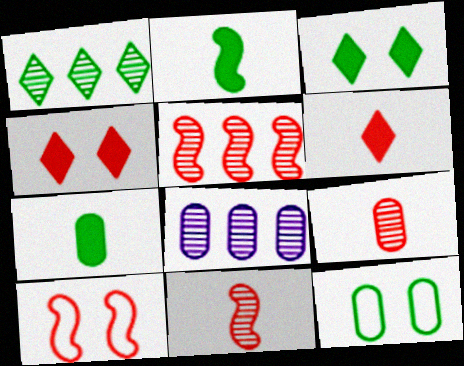[[1, 2, 12], 
[1, 5, 8]]